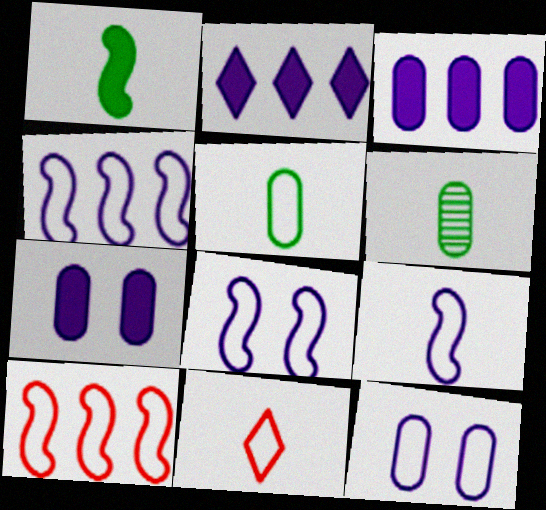[[4, 8, 9], 
[5, 9, 11]]